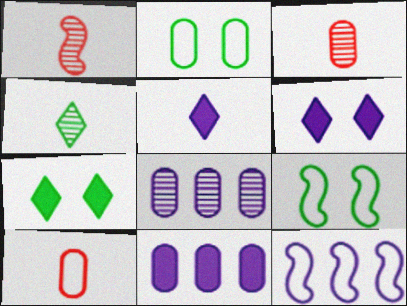[[2, 3, 11], 
[3, 7, 12]]